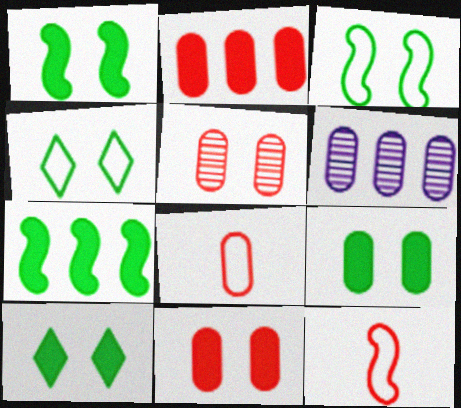[[1, 9, 10], 
[2, 5, 8], 
[6, 8, 9], 
[6, 10, 12]]